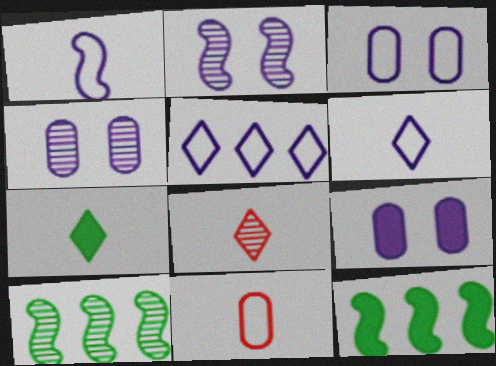[[1, 3, 5], 
[3, 4, 9], 
[3, 8, 12], 
[4, 8, 10], 
[6, 7, 8]]